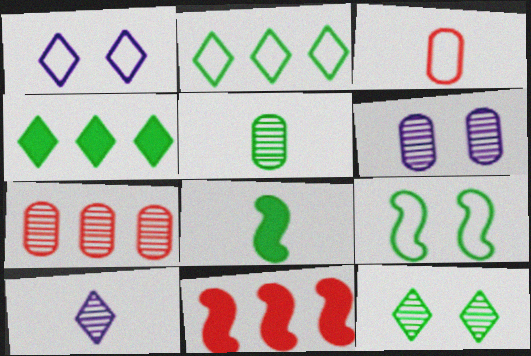[[1, 5, 11], 
[1, 7, 8], 
[3, 8, 10], 
[4, 5, 9], 
[5, 6, 7]]